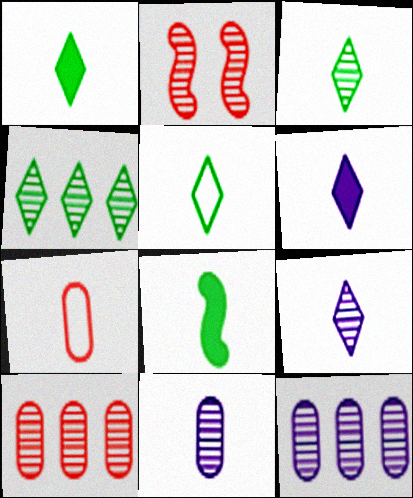[[1, 3, 5], 
[2, 3, 12], 
[2, 4, 11], 
[7, 8, 9]]